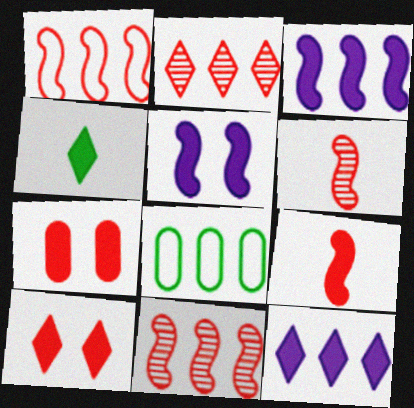[[2, 3, 8], 
[3, 4, 7], 
[4, 10, 12], 
[8, 11, 12]]